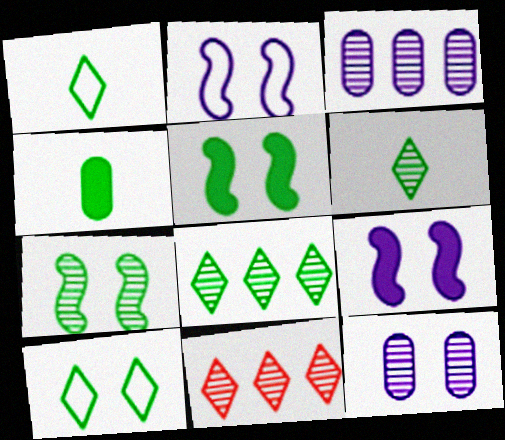[[2, 4, 11]]